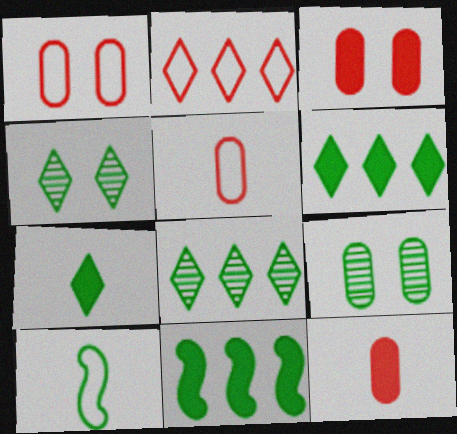[[6, 9, 10]]